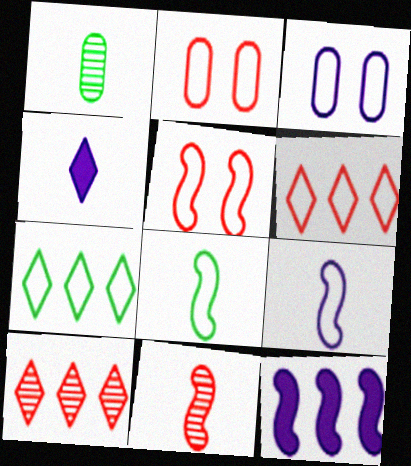[[2, 7, 9], 
[3, 6, 8]]